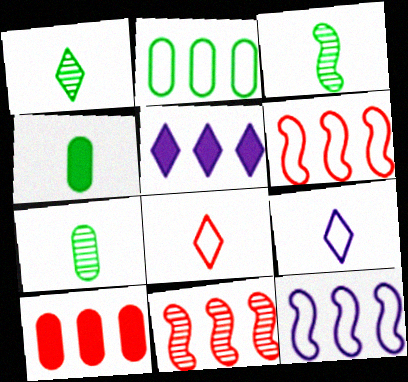[[1, 3, 7], 
[2, 5, 11]]